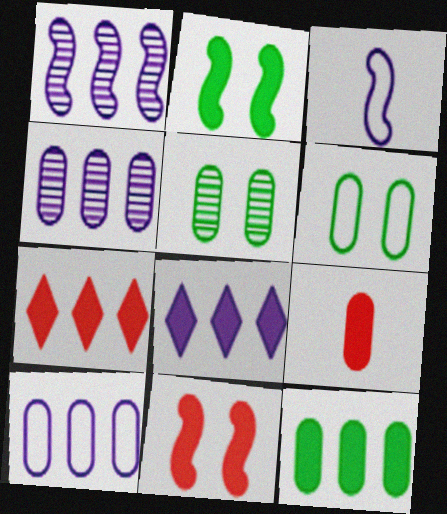[[1, 8, 10], 
[2, 8, 9], 
[3, 5, 7], 
[4, 6, 9], 
[5, 9, 10], 
[7, 9, 11]]